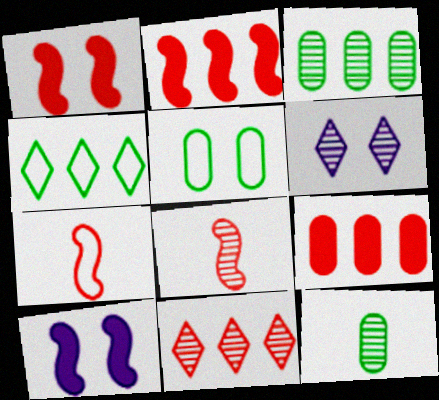[[1, 5, 6], 
[3, 6, 8]]